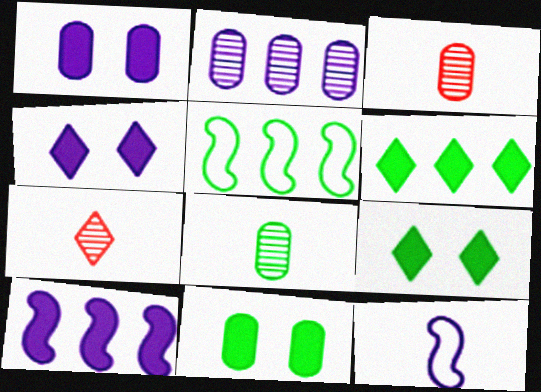[[1, 5, 7], 
[2, 4, 12], 
[3, 4, 5], 
[5, 8, 9]]